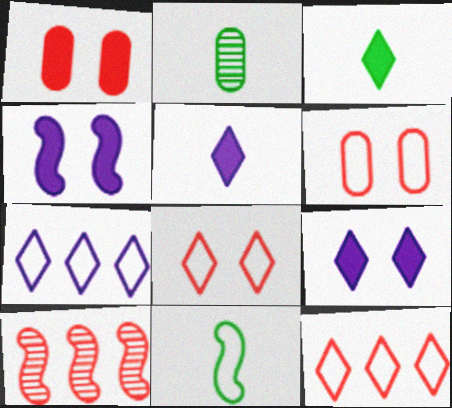[[2, 3, 11], 
[2, 4, 12], 
[4, 10, 11], 
[6, 7, 11]]